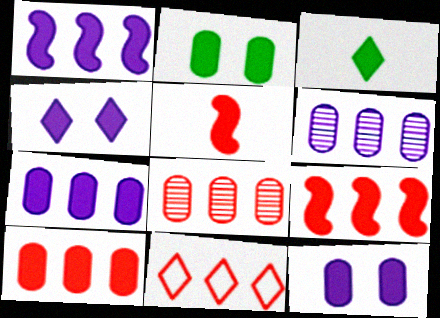[[3, 9, 12], 
[8, 9, 11]]